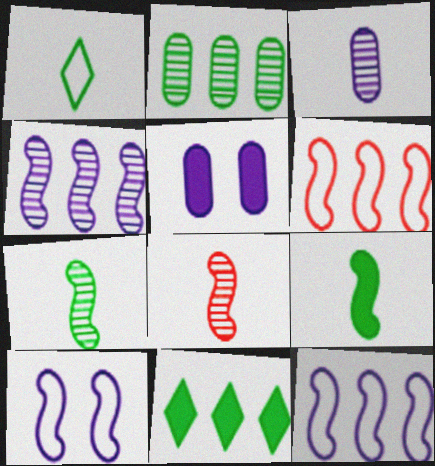[]